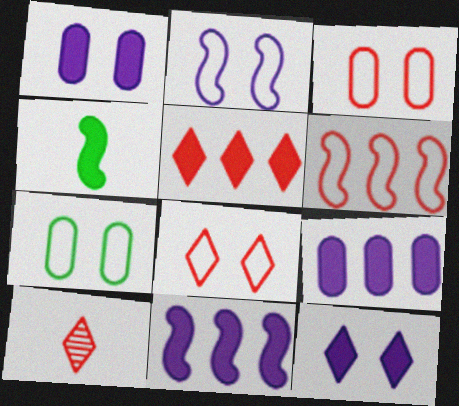[[1, 4, 5], 
[2, 7, 8], 
[5, 8, 10], 
[7, 10, 11]]